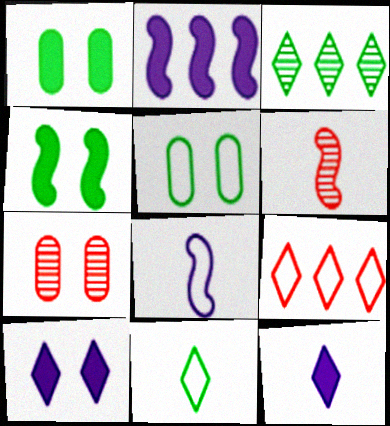[[2, 7, 11], 
[5, 8, 9]]